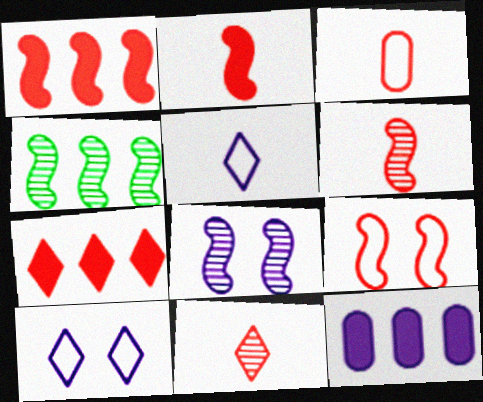[[1, 6, 9], 
[2, 3, 11], 
[4, 6, 8], 
[5, 8, 12]]